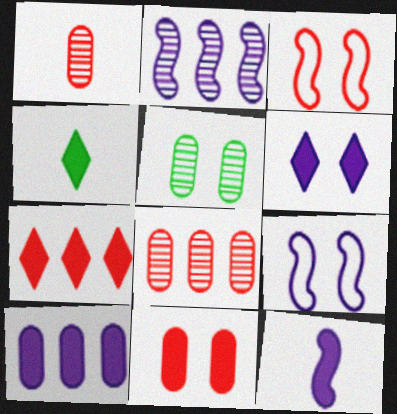[[1, 3, 7], 
[2, 9, 12], 
[3, 5, 6], 
[4, 6, 7], 
[4, 8, 9], 
[6, 10, 12]]